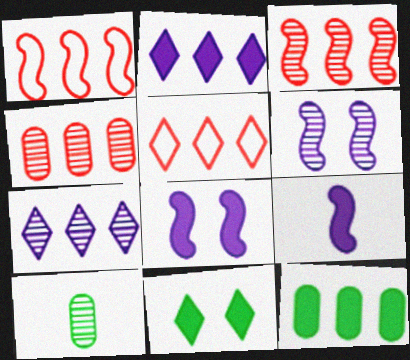[[1, 7, 12], 
[5, 8, 10]]